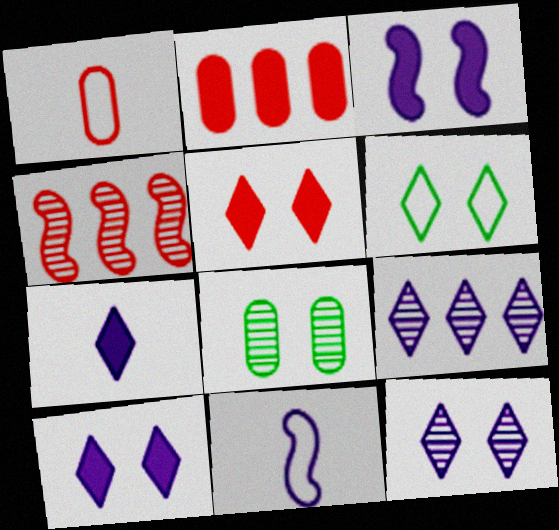[[1, 4, 5], 
[5, 6, 12]]